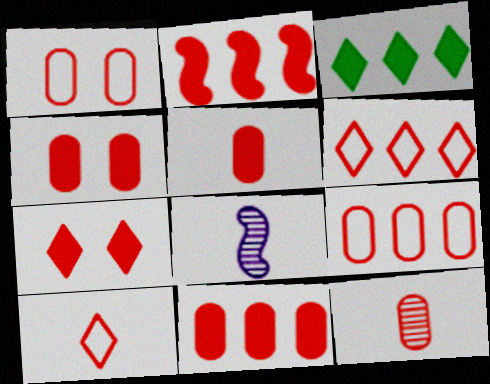[[1, 3, 8], 
[1, 11, 12], 
[2, 5, 7], 
[4, 5, 11], 
[4, 9, 12]]